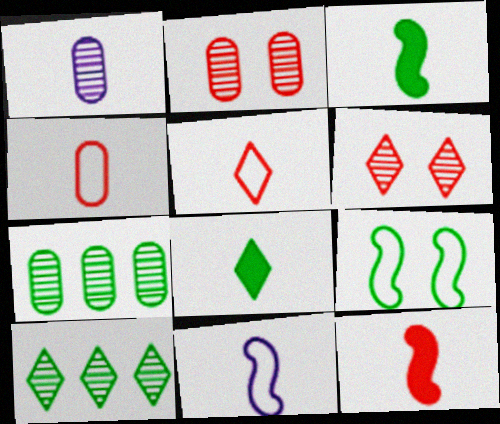[[1, 2, 7], 
[1, 3, 5], 
[7, 8, 9]]